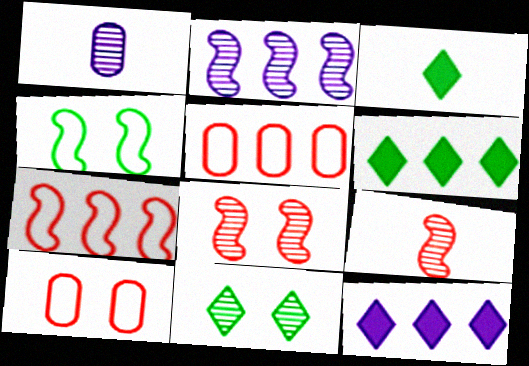[[2, 3, 10], 
[2, 5, 6]]